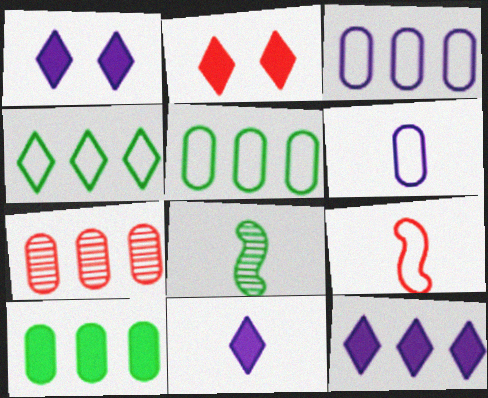[[1, 11, 12], 
[2, 3, 8], 
[2, 7, 9], 
[3, 7, 10]]